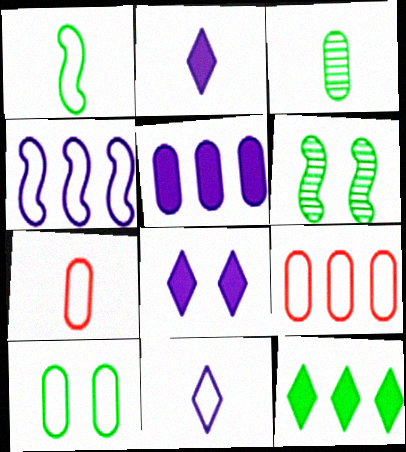[[1, 7, 11], 
[2, 6, 9]]